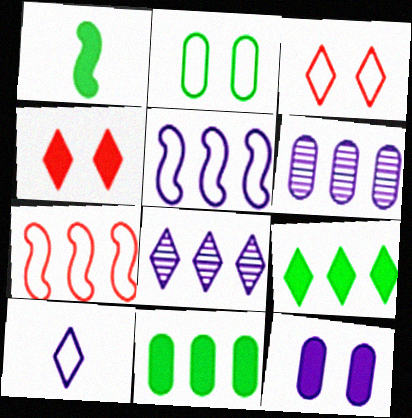[[1, 3, 6], 
[2, 7, 10], 
[6, 7, 9], 
[7, 8, 11]]